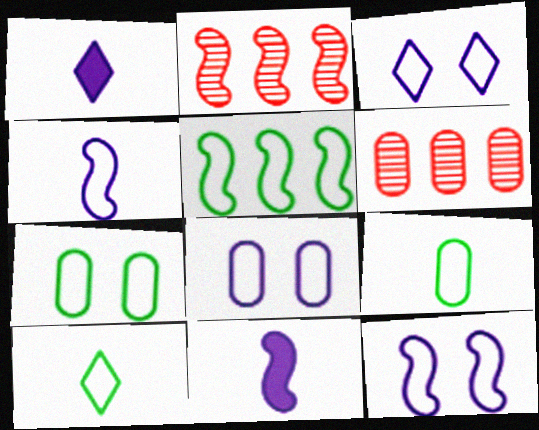[[1, 2, 7], 
[3, 8, 12], 
[5, 7, 10]]